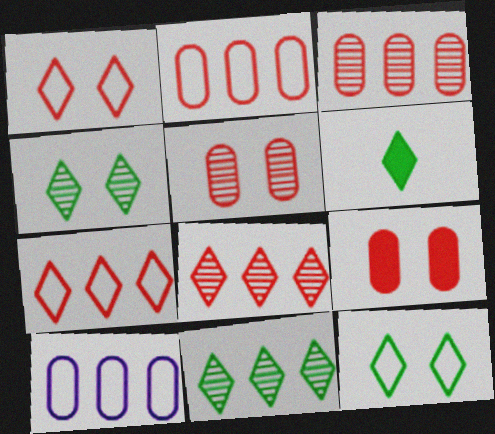[[6, 11, 12]]